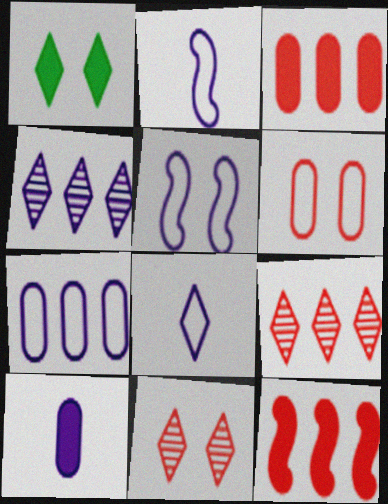[[1, 8, 9], 
[1, 10, 12], 
[4, 5, 10], 
[5, 7, 8]]